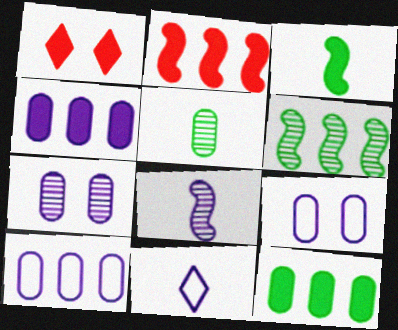[[1, 3, 4]]